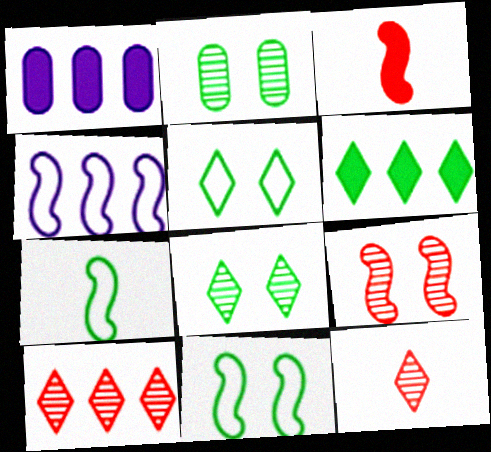[[1, 11, 12], 
[2, 6, 7]]